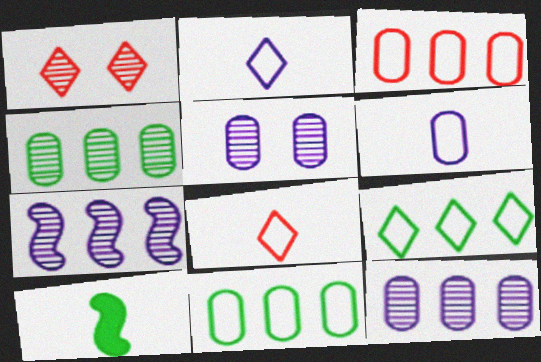[]